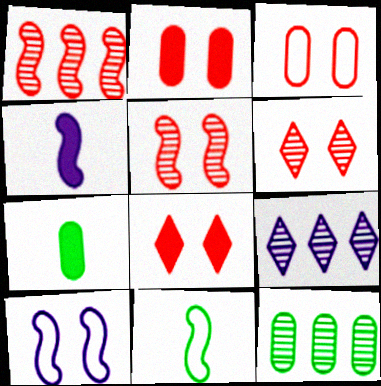[[1, 9, 12], 
[2, 9, 11], 
[3, 5, 8]]